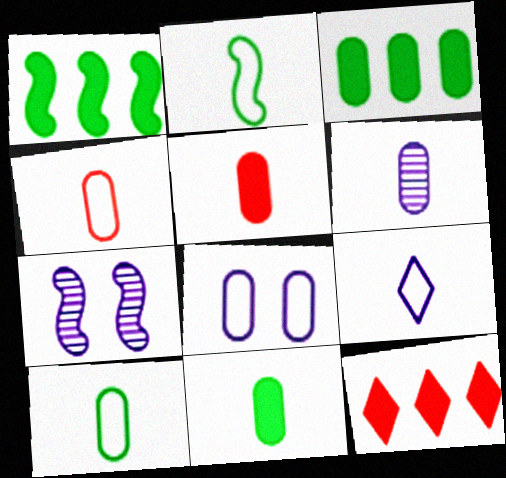[[2, 4, 9], 
[4, 6, 11], 
[5, 6, 10], 
[7, 10, 12]]